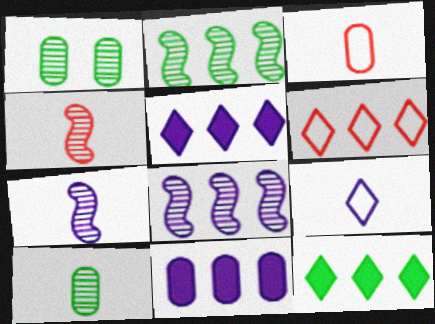[[1, 3, 11], 
[2, 6, 11]]